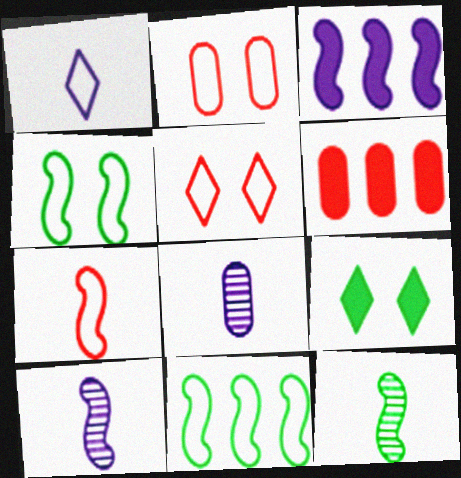[[1, 2, 11]]